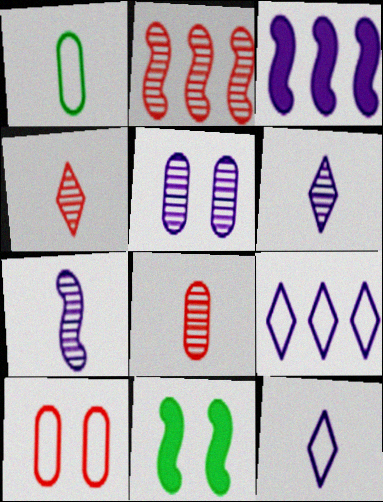[[3, 5, 12], 
[8, 9, 11]]